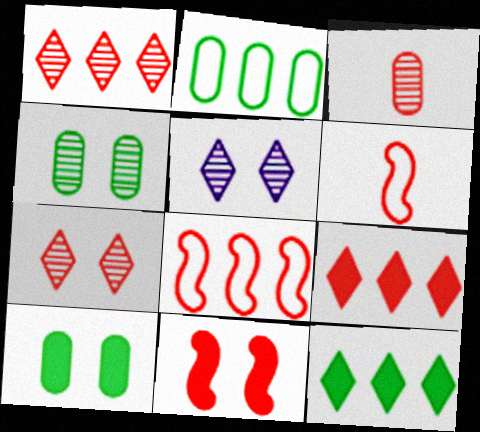[]